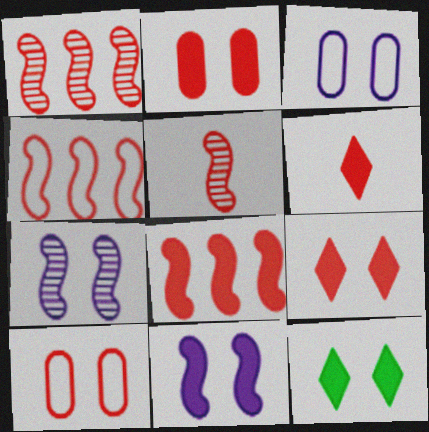[[1, 4, 8], 
[1, 6, 10], 
[2, 6, 8], 
[2, 11, 12], 
[7, 10, 12]]